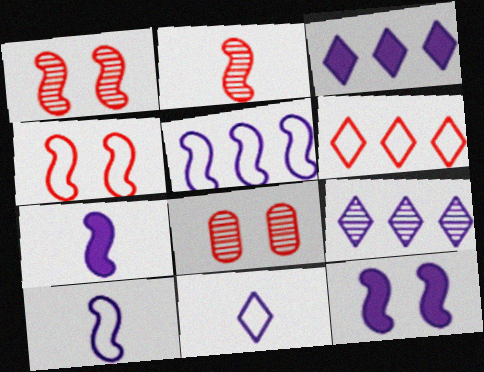[]